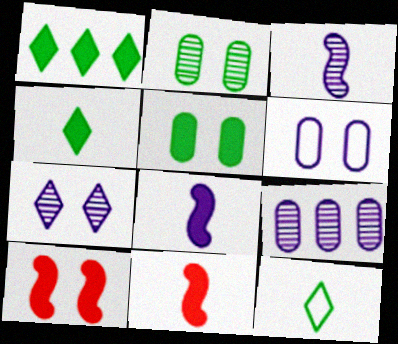[[3, 7, 9], 
[9, 10, 12]]